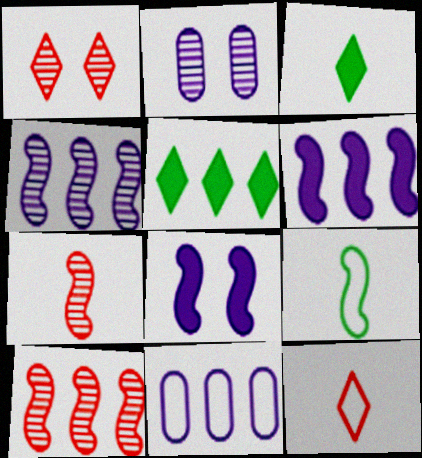[[5, 10, 11], 
[8, 9, 10]]